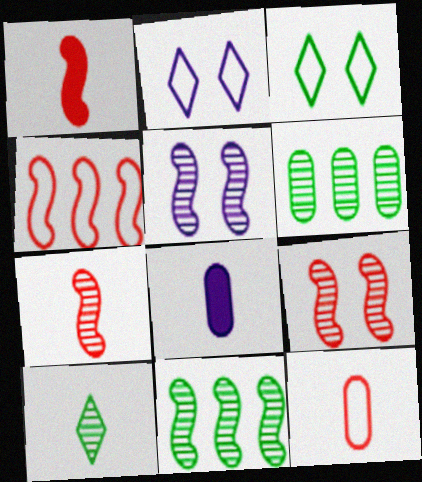[[1, 2, 6], 
[1, 4, 9], 
[5, 7, 11]]